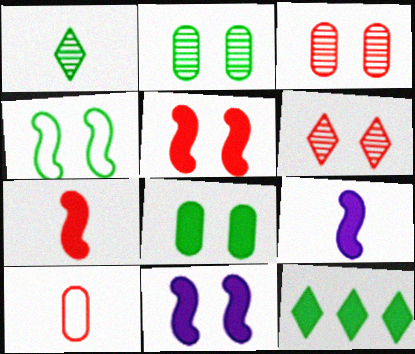[[1, 9, 10]]